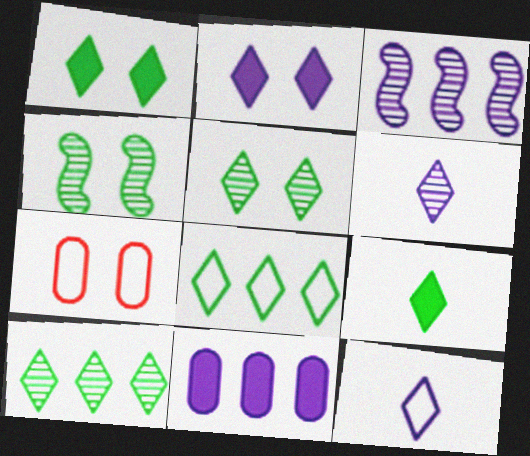[[2, 4, 7], 
[3, 7, 9], 
[5, 8, 9]]